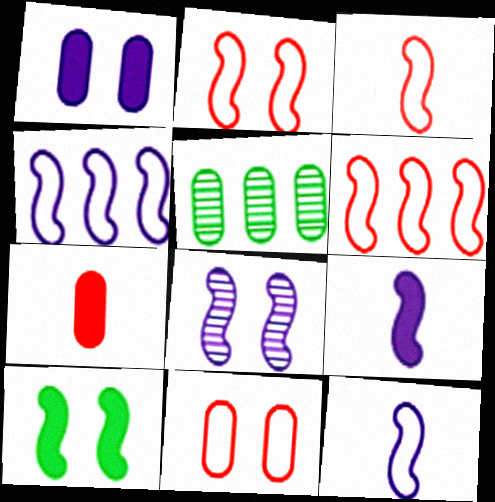[[2, 3, 6], 
[2, 8, 10], 
[4, 8, 9]]